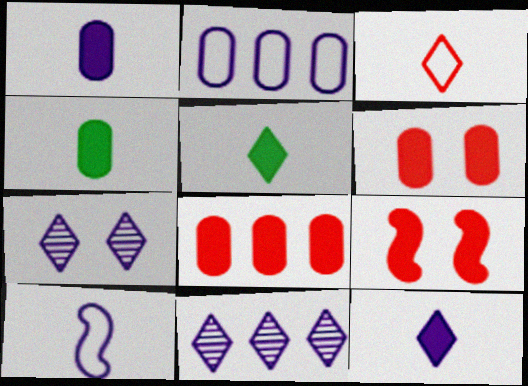[]